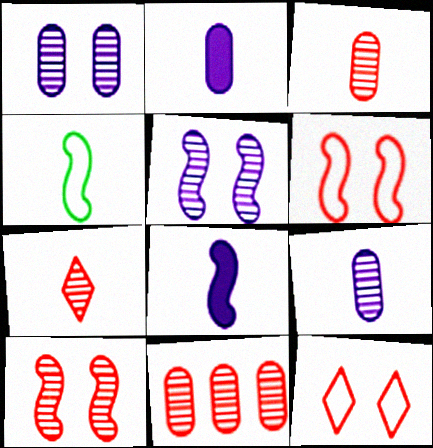[[2, 4, 7], 
[7, 10, 11]]